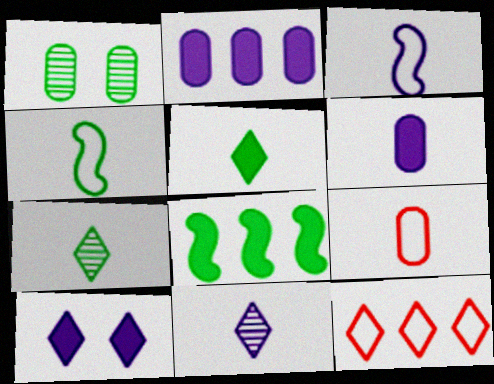[[1, 2, 9], 
[3, 6, 11], 
[7, 10, 12]]